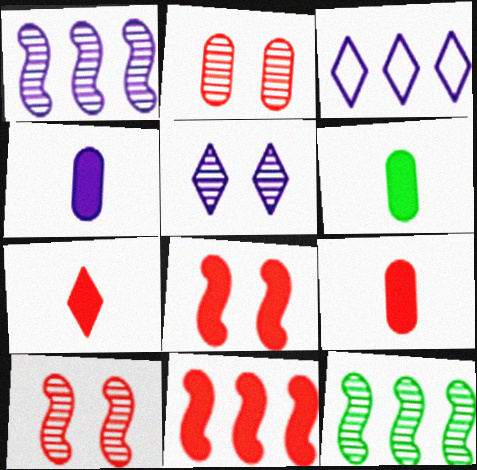[[3, 6, 10], 
[4, 6, 9]]